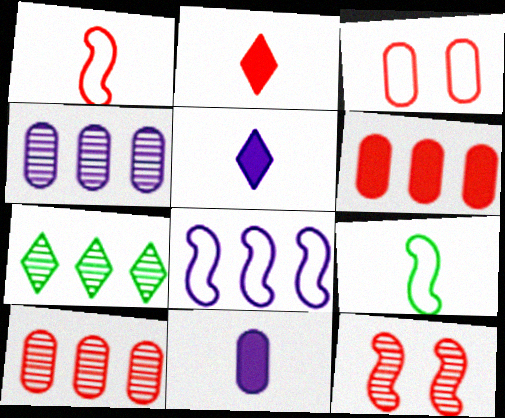[[6, 7, 8]]